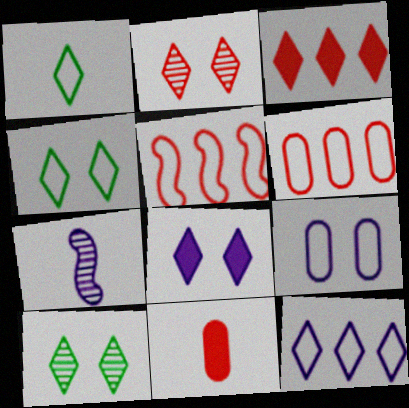[[1, 5, 9], 
[1, 7, 11], 
[2, 4, 8], 
[2, 5, 11]]